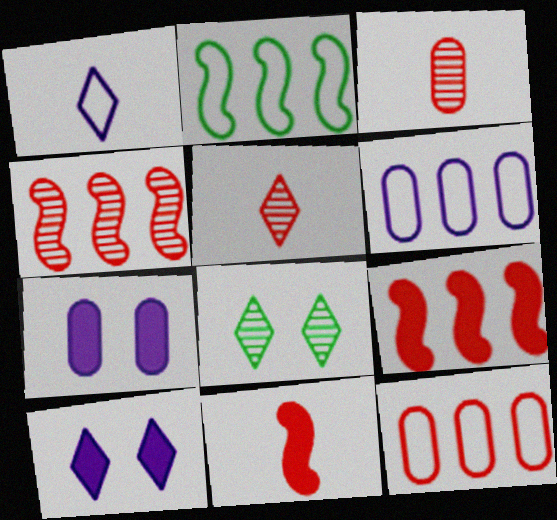[[2, 3, 10], 
[2, 5, 7], 
[6, 8, 11]]